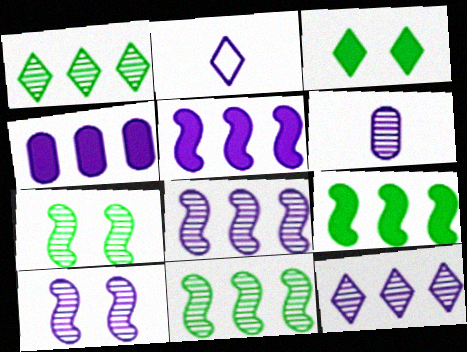[[2, 4, 10], 
[6, 10, 12]]